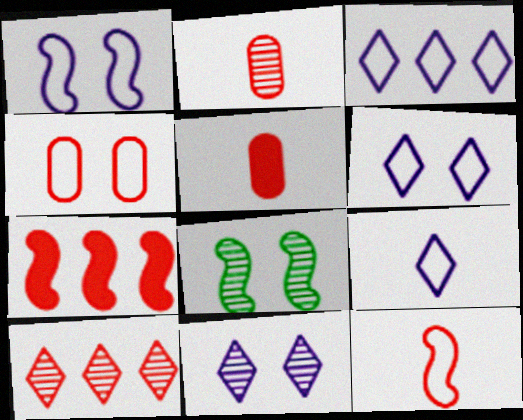[[3, 5, 8], 
[3, 6, 9]]